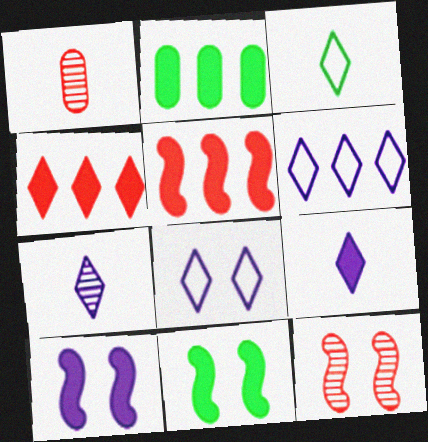[[1, 6, 11]]